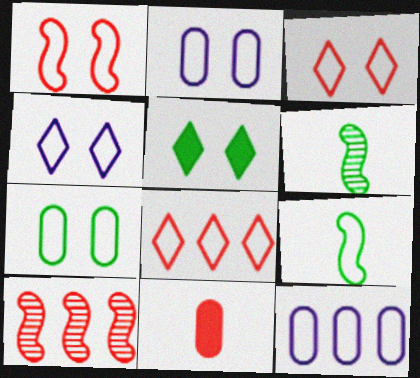[[1, 4, 7], 
[2, 8, 9], 
[3, 9, 12], 
[3, 10, 11]]